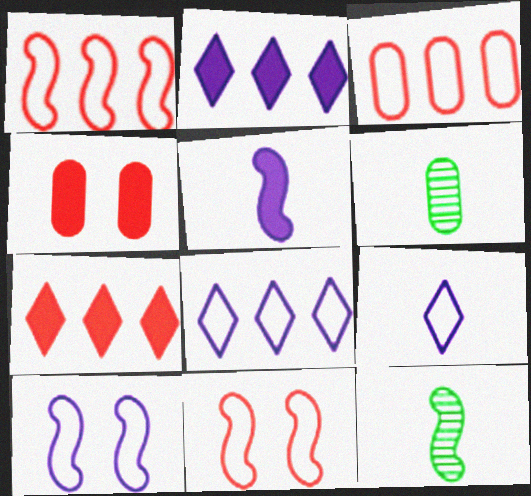[[2, 6, 11], 
[4, 8, 12], 
[6, 7, 10]]